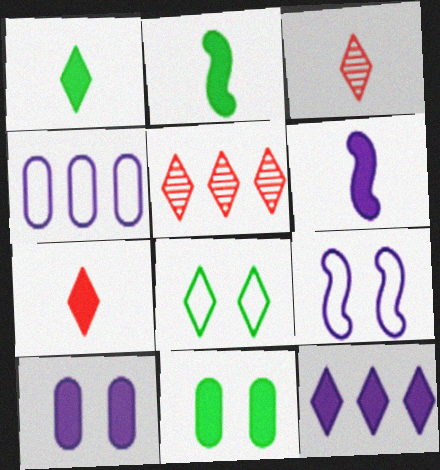[[3, 8, 12], 
[6, 10, 12]]